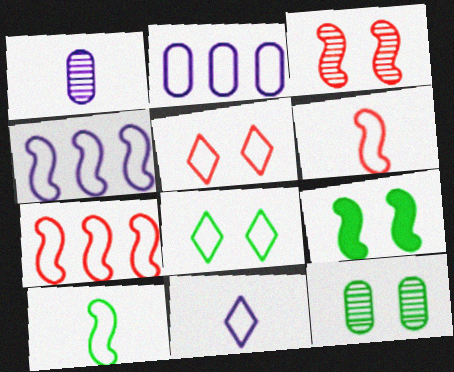[[2, 5, 10], 
[2, 6, 8], 
[8, 9, 12]]